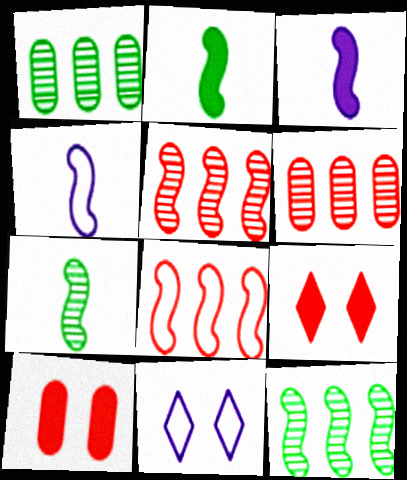[[1, 4, 9], 
[2, 6, 11]]